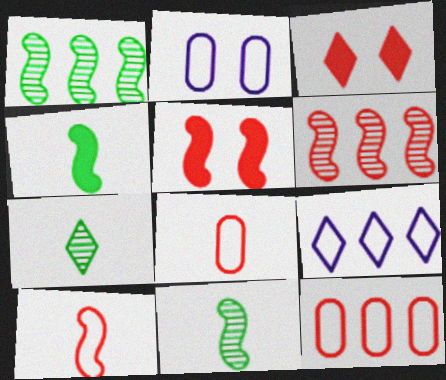[[3, 6, 8], 
[3, 7, 9], 
[5, 6, 10]]